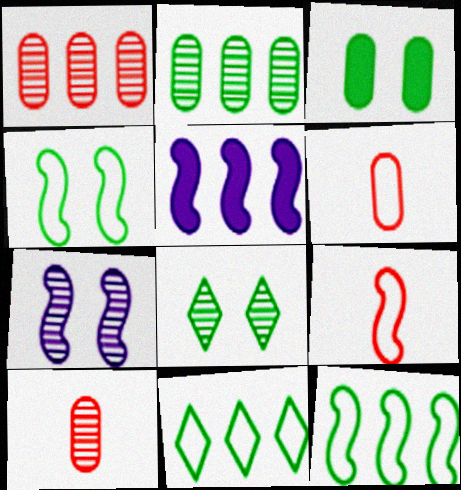[[1, 5, 11], 
[3, 4, 8], 
[5, 6, 8]]